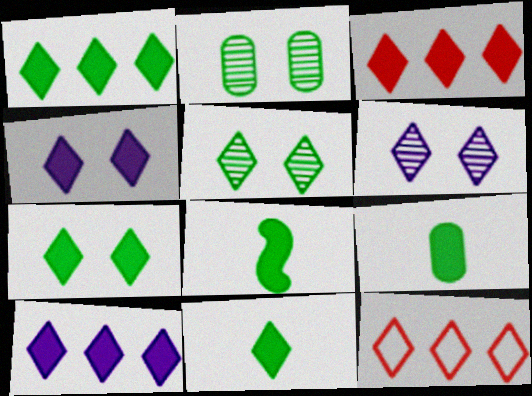[[1, 3, 10], 
[1, 7, 11], 
[3, 4, 11], 
[6, 11, 12], 
[8, 9, 11]]